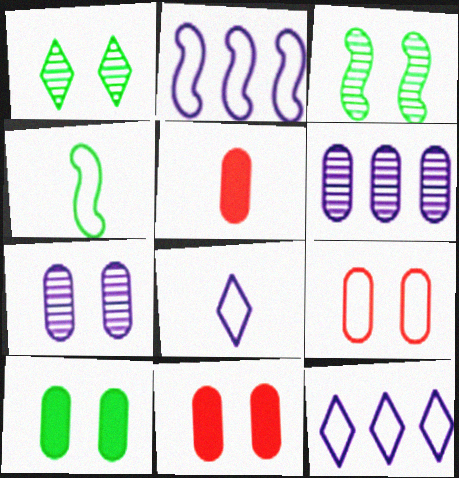[[1, 2, 5], 
[3, 5, 12], 
[4, 9, 12], 
[7, 9, 10]]